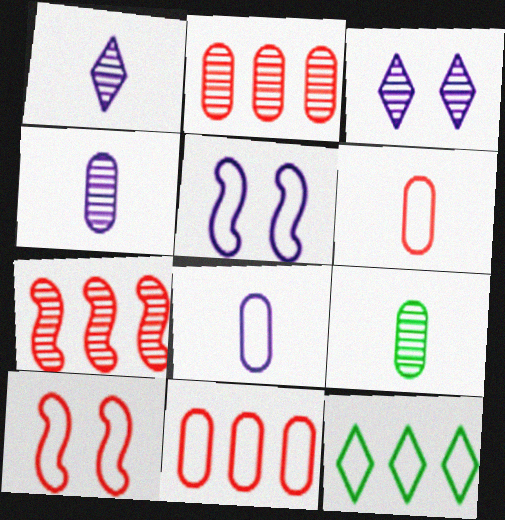[[3, 7, 9], 
[5, 6, 12], 
[8, 10, 12]]